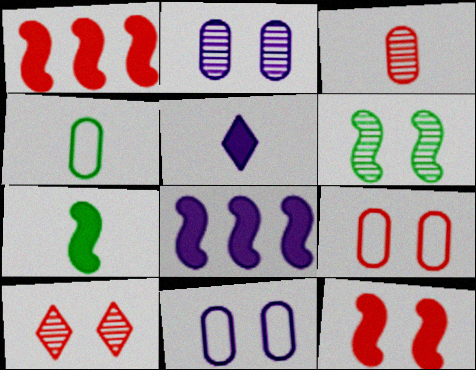[[2, 6, 10], 
[4, 8, 10], 
[7, 8, 12], 
[9, 10, 12]]